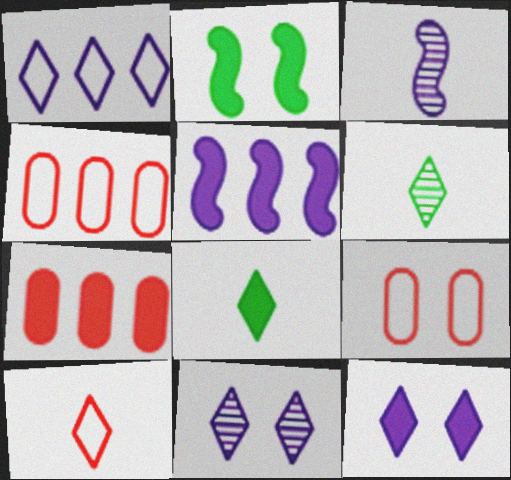[[2, 9, 11], 
[5, 6, 9]]